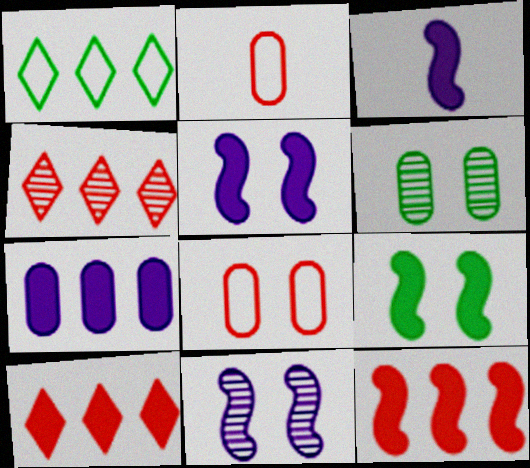[[2, 6, 7], 
[3, 9, 12]]